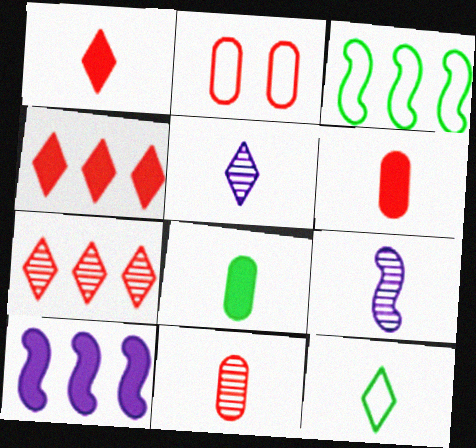[[1, 5, 12], 
[6, 9, 12]]